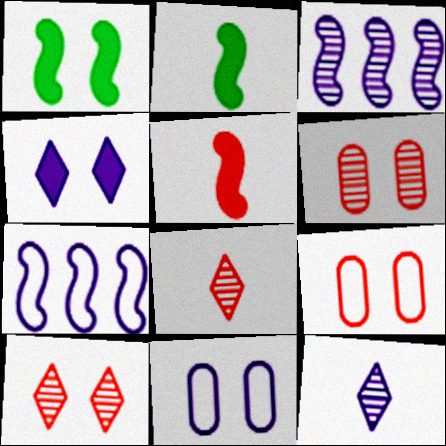[[1, 10, 11]]